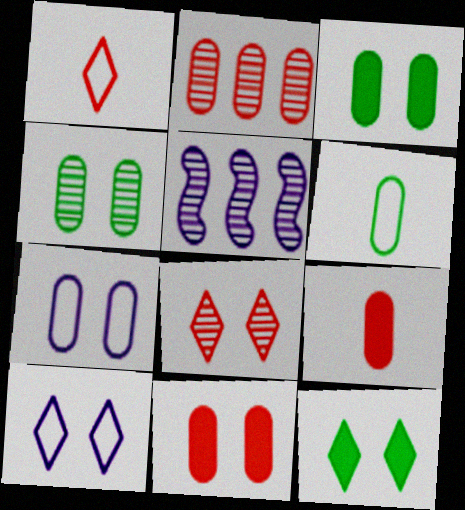[[1, 3, 5], 
[4, 7, 11], 
[8, 10, 12]]